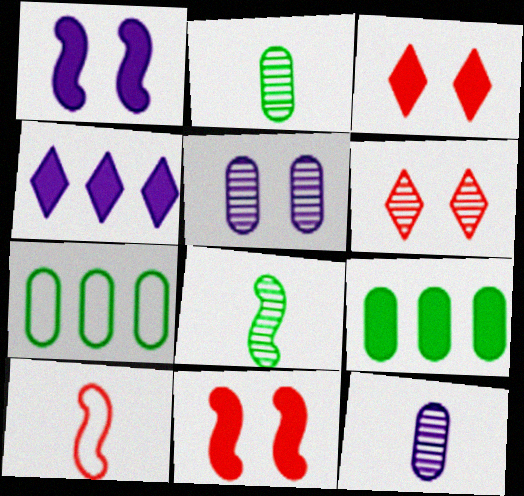[]